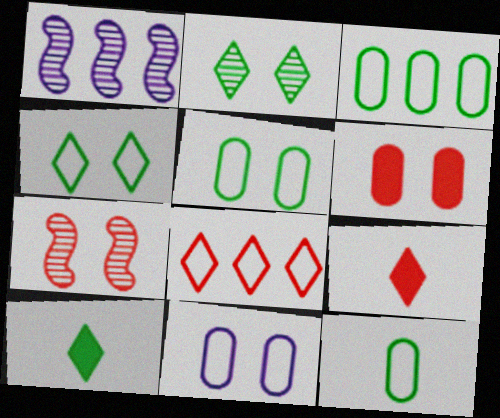[[1, 5, 9], 
[3, 5, 12]]